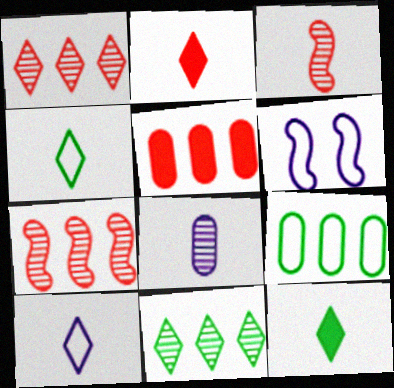[]